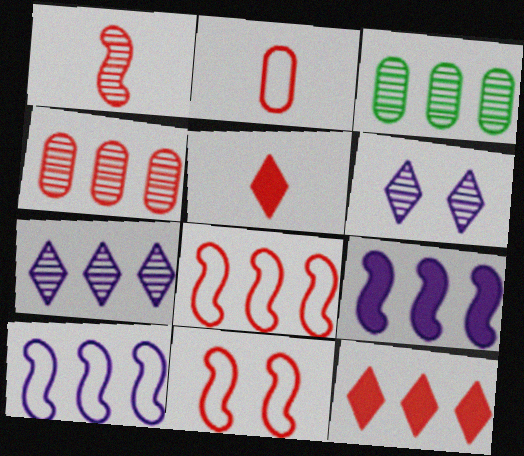[[1, 2, 5], 
[1, 3, 6], 
[3, 10, 12], 
[4, 5, 11], 
[4, 8, 12]]